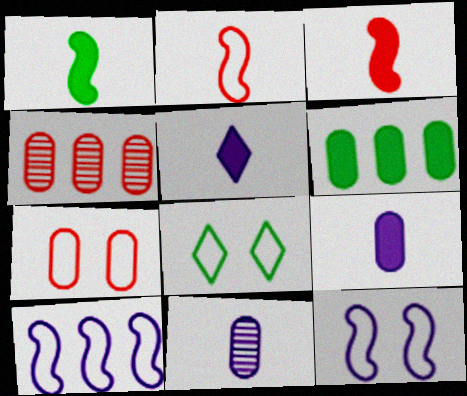[[6, 7, 11], 
[7, 8, 12]]